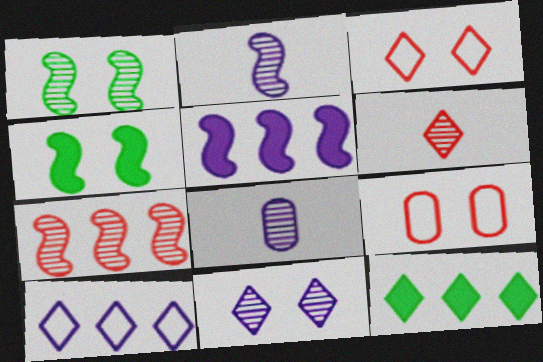[[1, 2, 7], 
[2, 9, 12], 
[4, 9, 11]]